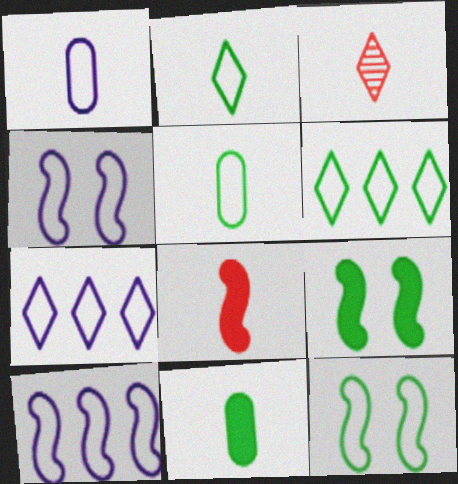[[1, 4, 7], 
[5, 6, 12]]